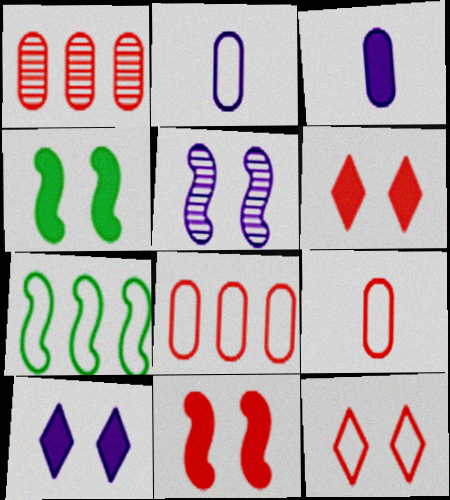[[2, 7, 12]]